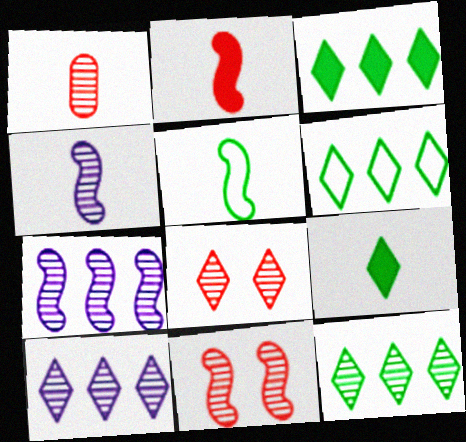[[2, 4, 5], 
[3, 6, 12]]